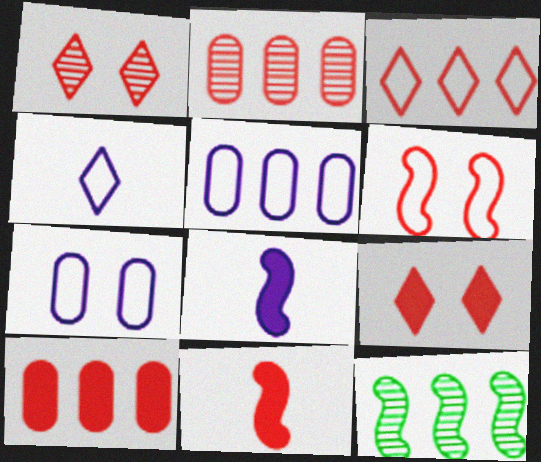[[6, 8, 12], 
[9, 10, 11]]